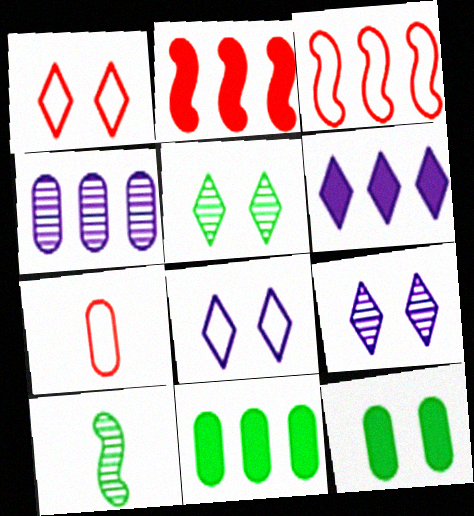[[1, 3, 7], 
[2, 6, 11], 
[4, 7, 12]]